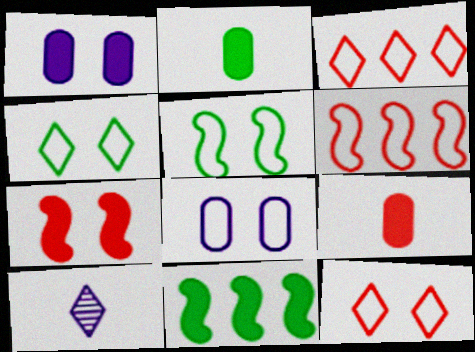[[5, 8, 12]]